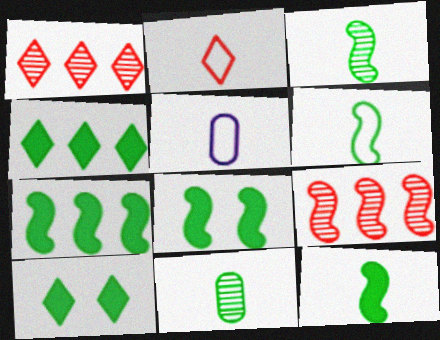[[1, 5, 8], 
[2, 5, 6], 
[3, 6, 12], 
[5, 9, 10], 
[7, 8, 12]]